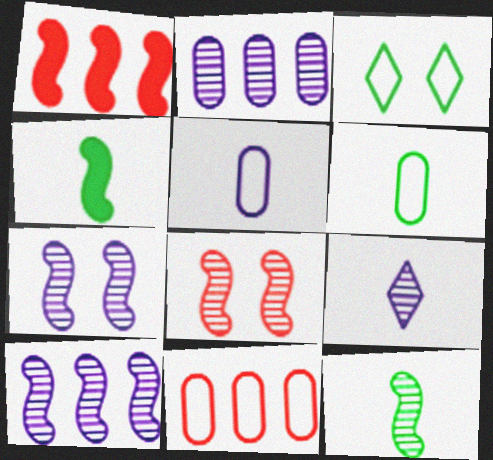[[2, 7, 9], 
[8, 10, 12]]